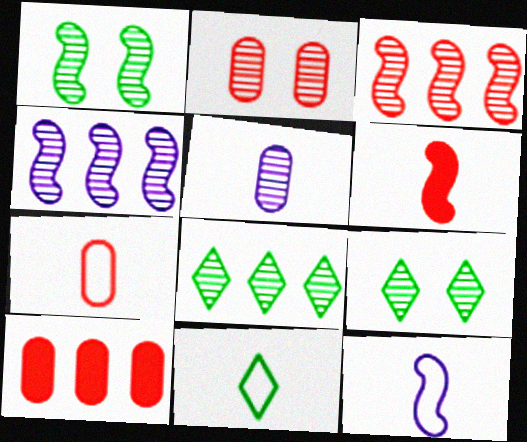[[2, 7, 10], 
[3, 5, 9], 
[5, 6, 11], 
[7, 11, 12], 
[9, 10, 12]]